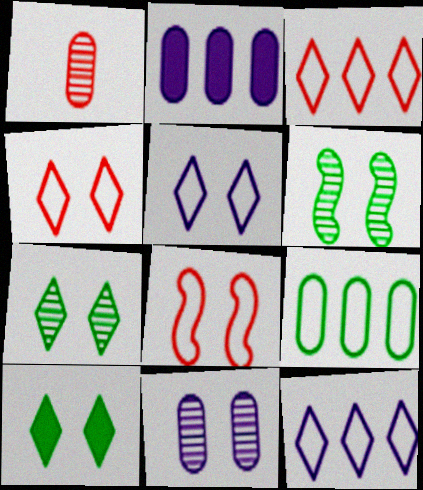[[8, 10, 11]]